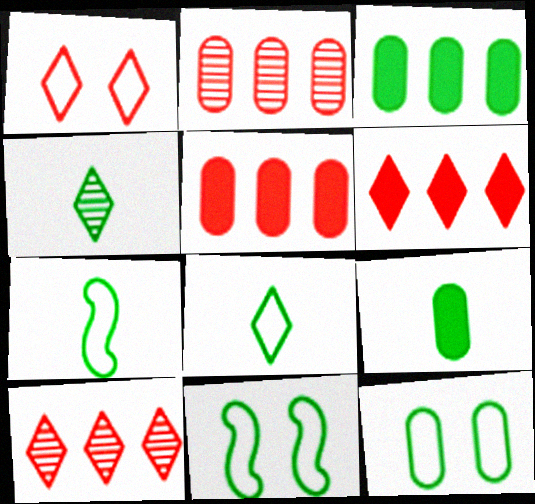[[3, 4, 11], 
[4, 7, 9]]